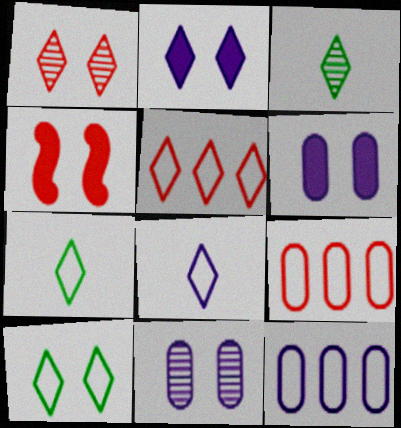[[1, 2, 10], 
[2, 3, 5], 
[3, 4, 12], 
[4, 10, 11], 
[5, 8, 10]]